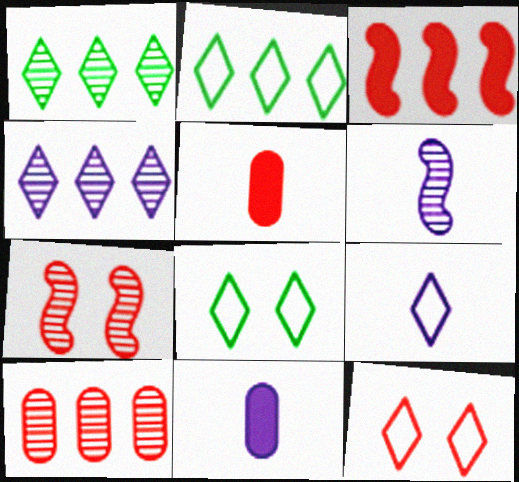[[2, 7, 11], 
[2, 9, 12], 
[6, 9, 11]]